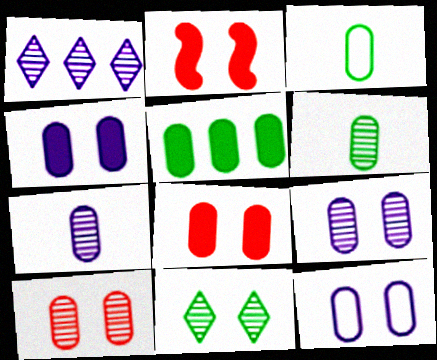[[1, 2, 3], 
[2, 11, 12], 
[4, 9, 12]]